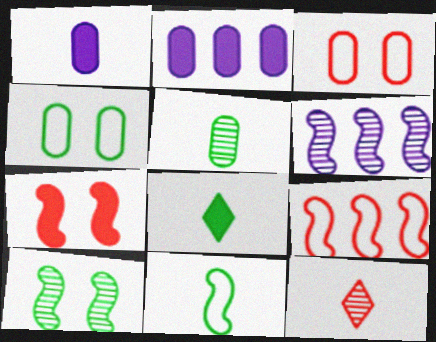[[1, 11, 12], 
[2, 3, 5], 
[2, 7, 8], 
[3, 6, 8], 
[5, 8, 11], 
[6, 7, 11]]